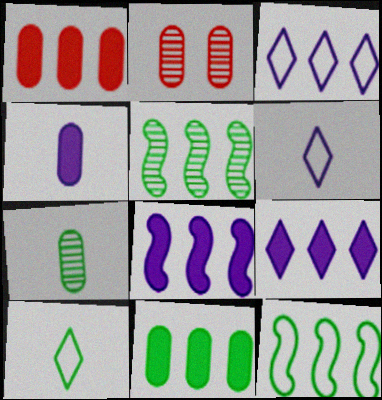[[1, 3, 5], 
[2, 8, 10]]